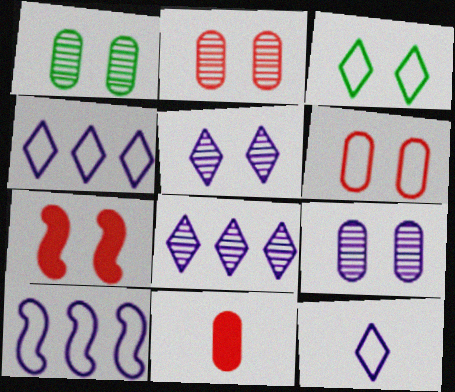[[1, 2, 9], 
[3, 7, 9]]